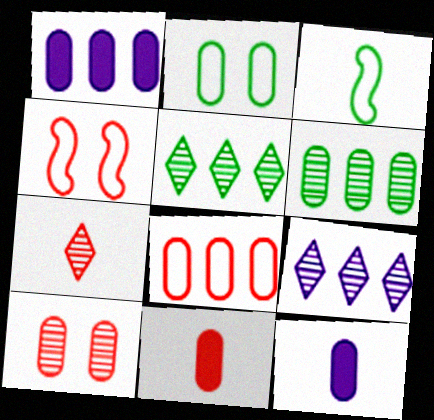[[1, 6, 8], 
[3, 7, 12], 
[4, 5, 12], 
[8, 10, 11]]